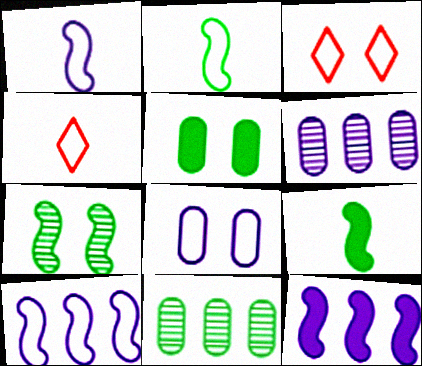[[3, 6, 9]]